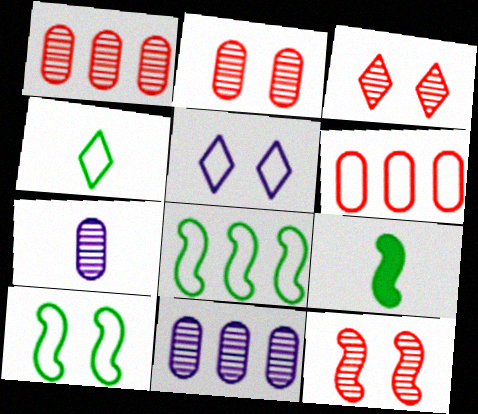[[1, 5, 9], 
[2, 3, 12]]